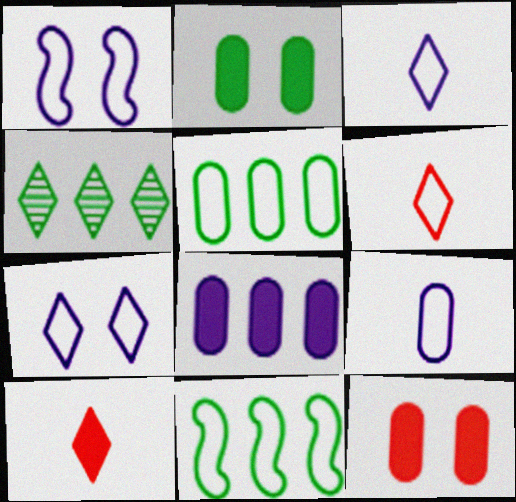[[1, 5, 6], 
[4, 7, 10]]